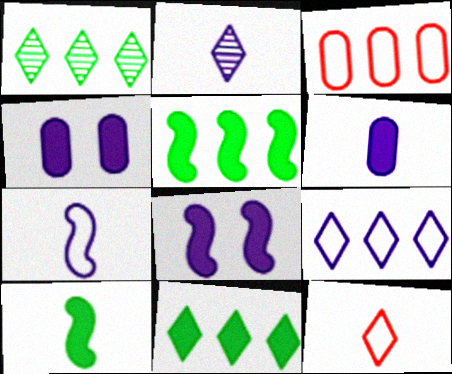[[2, 6, 7]]